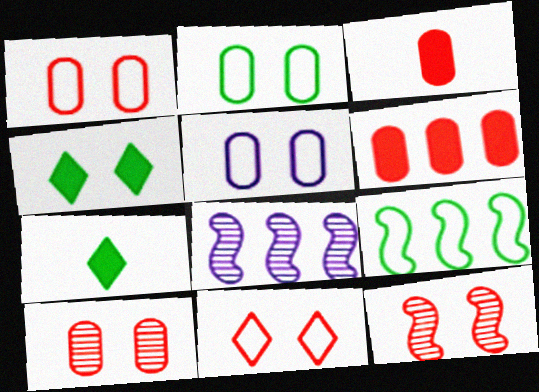[[1, 2, 5], 
[1, 7, 8], 
[4, 5, 12]]